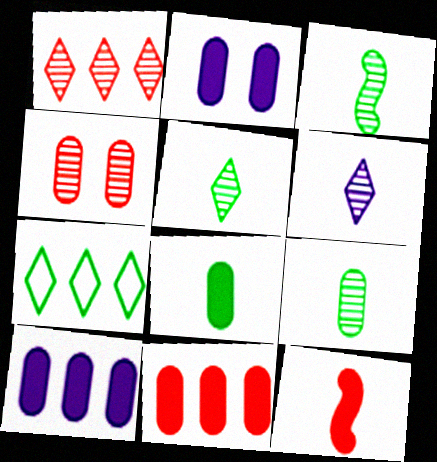[[2, 8, 11], 
[3, 5, 9]]